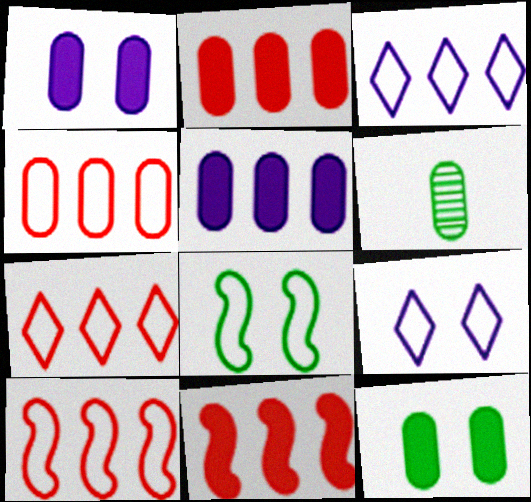[[1, 4, 6], 
[4, 7, 10], 
[6, 9, 11]]